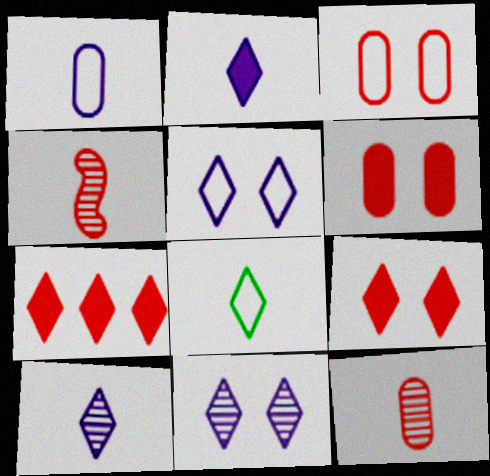[[3, 4, 7], 
[7, 8, 11]]